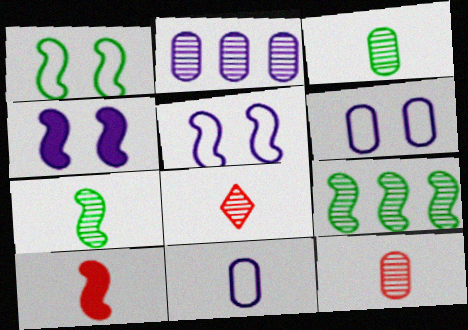[[5, 9, 10]]